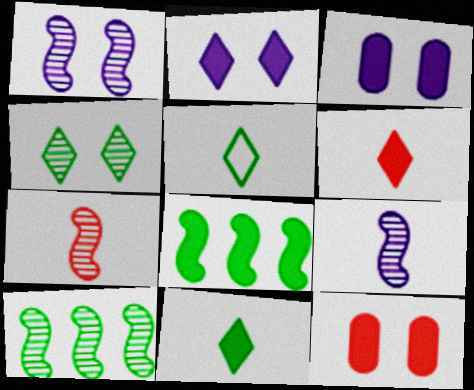[[1, 7, 10], 
[3, 6, 8]]